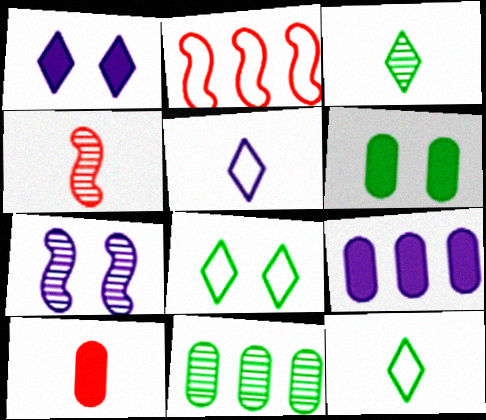[[4, 8, 9], 
[5, 7, 9], 
[6, 9, 10]]